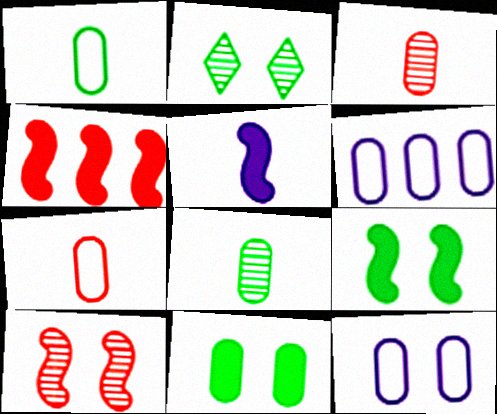[[3, 6, 11], 
[4, 5, 9]]